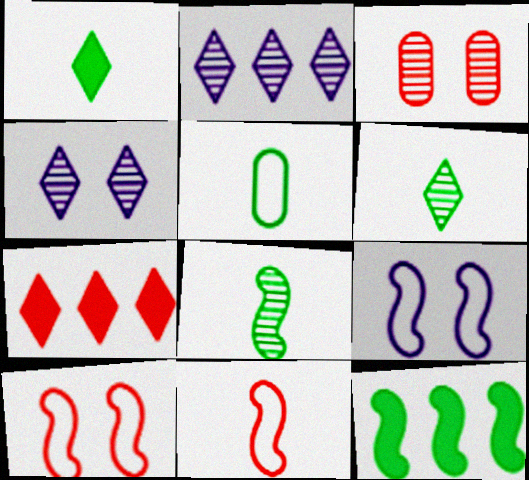[[1, 5, 8], 
[2, 3, 8], 
[3, 7, 11]]